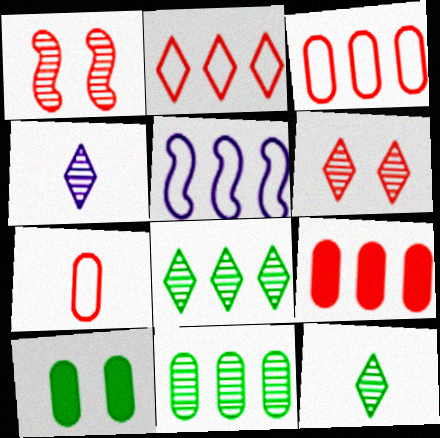[[1, 4, 11], 
[4, 6, 8], 
[5, 8, 9]]